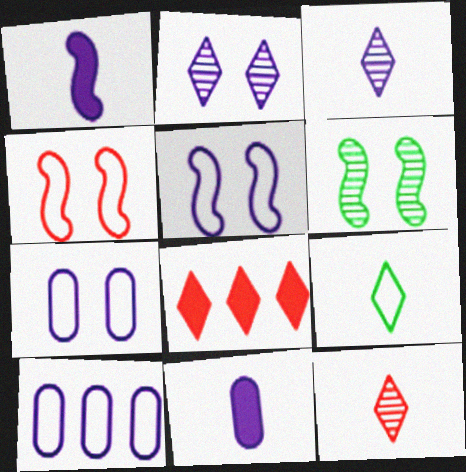[[1, 2, 10], 
[2, 8, 9], 
[4, 9, 10]]